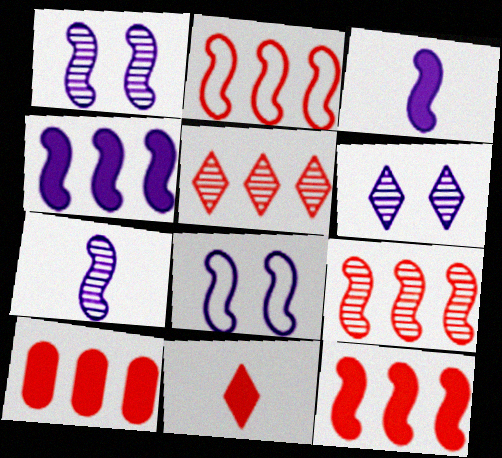[[2, 5, 10], 
[2, 9, 12], 
[4, 7, 8]]